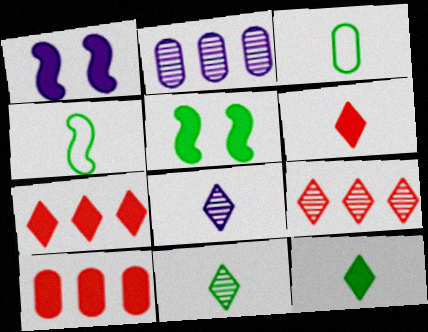[[1, 3, 9], 
[1, 10, 12]]